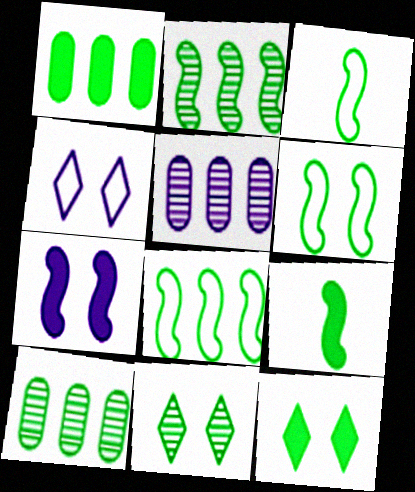[[1, 3, 11], 
[1, 9, 12], 
[2, 6, 9], 
[3, 6, 8], 
[3, 10, 12]]